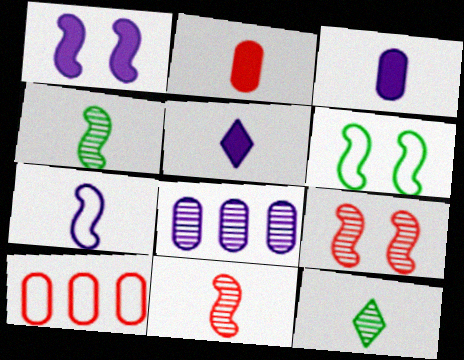[[1, 6, 9], 
[1, 10, 12], 
[2, 7, 12], 
[8, 9, 12]]